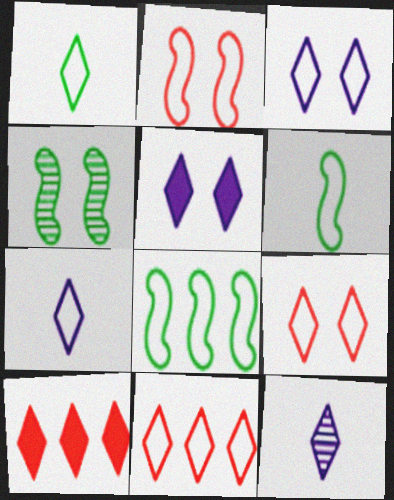[[1, 3, 11]]